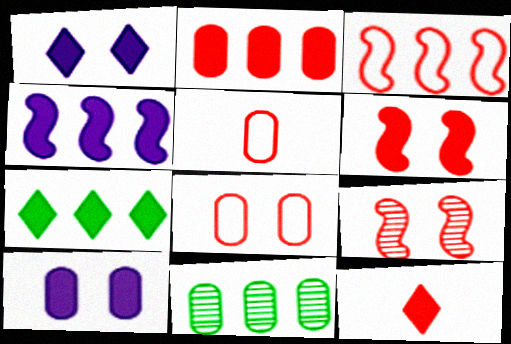[[1, 7, 12], 
[2, 4, 7], 
[2, 6, 12], 
[5, 10, 11]]